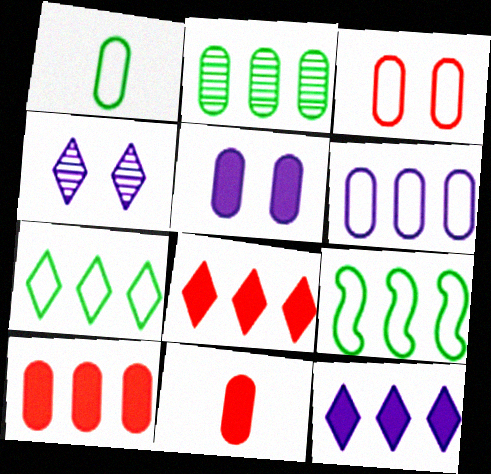[[1, 3, 6], 
[2, 6, 10], 
[4, 9, 11]]